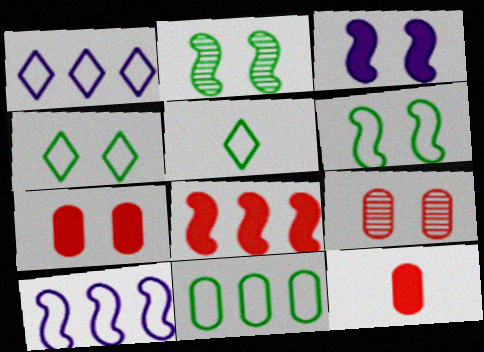[[1, 2, 12], 
[3, 4, 9], 
[5, 6, 11]]